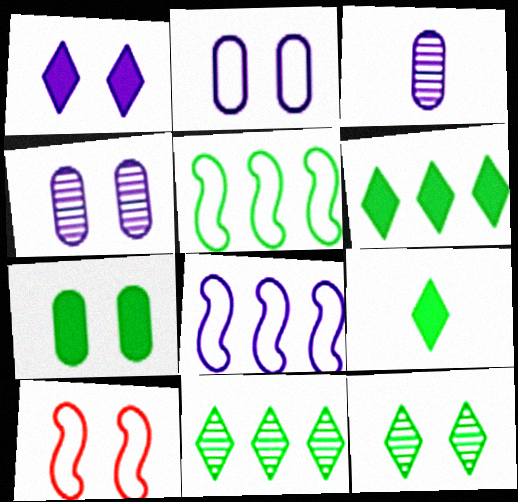[[1, 3, 8], 
[3, 6, 10]]